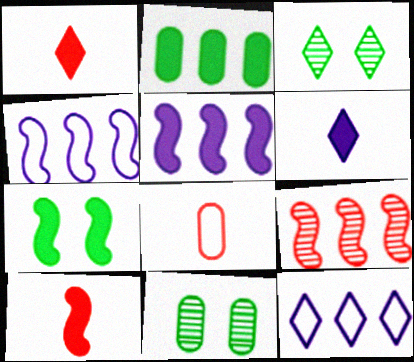[[1, 3, 12], 
[1, 4, 11], 
[2, 9, 12], 
[3, 5, 8], 
[5, 7, 10], 
[10, 11, 12]]